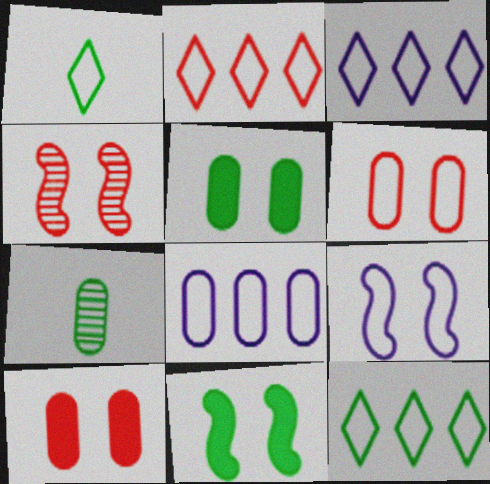[[2, 3, 12], 
[4, 9, 11], 
[7, 8, 10], 
[7, 11, 12]]